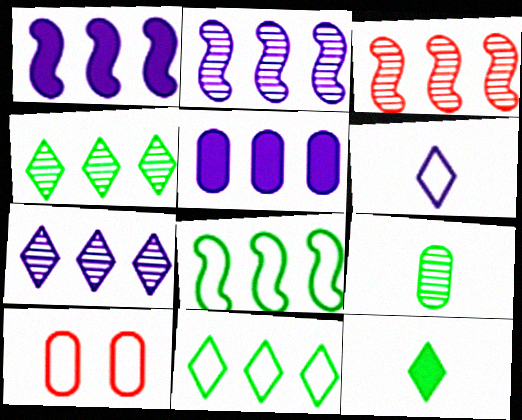[[1, 3, 8], 
[2, 10, 12], 
[3, 5, 11], 
[5, 9, 10], 
[6, 8, 10]]